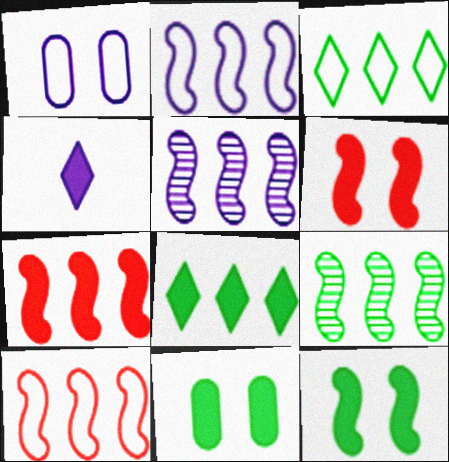[[1, 4, 5], 
[2, 7, 9], 
[4, 7, 11]]